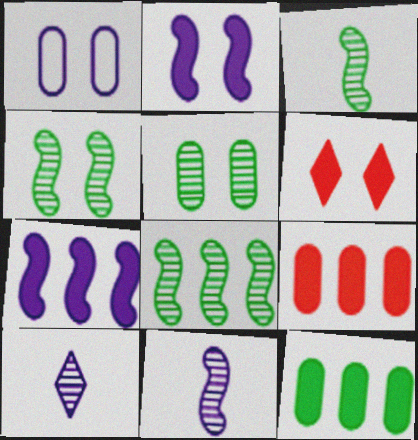[[1, 4, 6], 
[1, 7, 10], 
[3, 4, 8]]